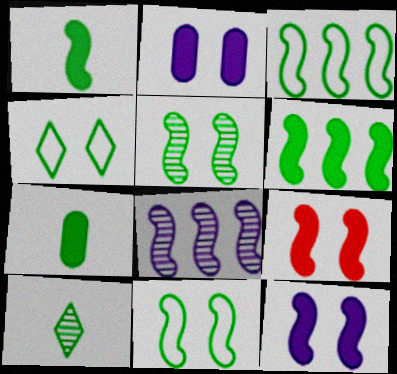[[1, 3, 5]]